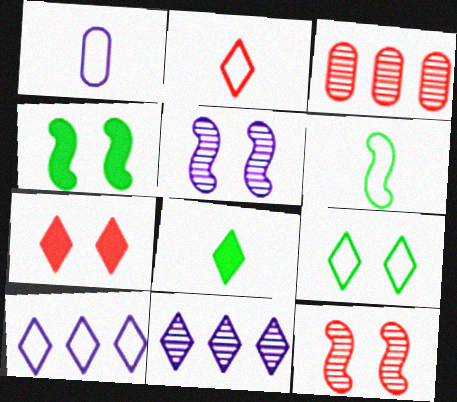[[1, 2, 6], 
[2, 9, 10]]